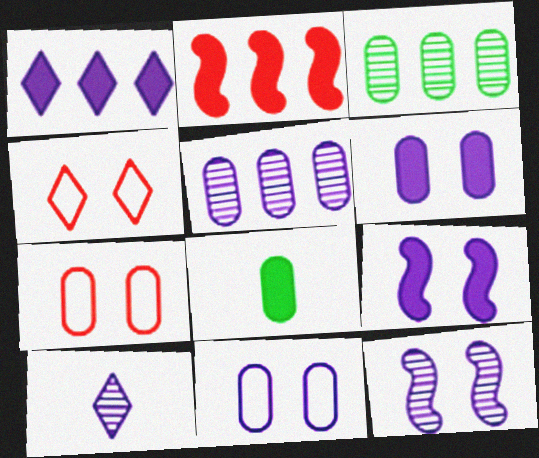[[5, 7, 8], 
[5, 10, 12]]